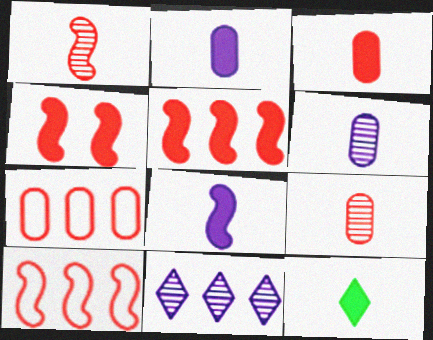[[1, 4, 10], 
[3, 8, 12]]